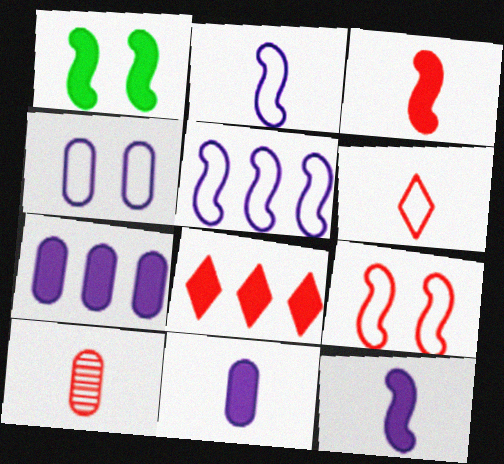[[1, 8, 11], 
[3, 6, 10], 
[8, 9, 10]]